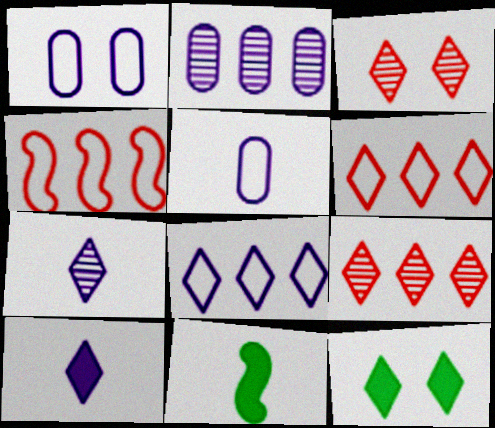[[1, 9, 11], 
[6, 7, 12]]